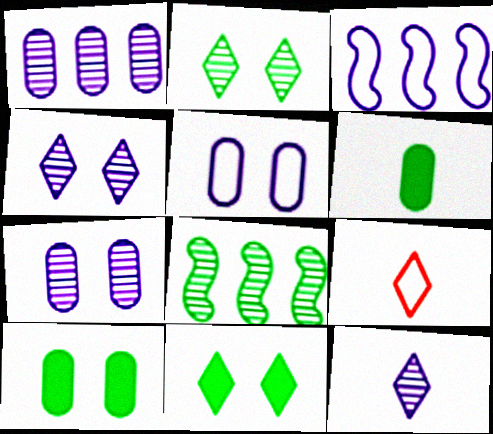[]